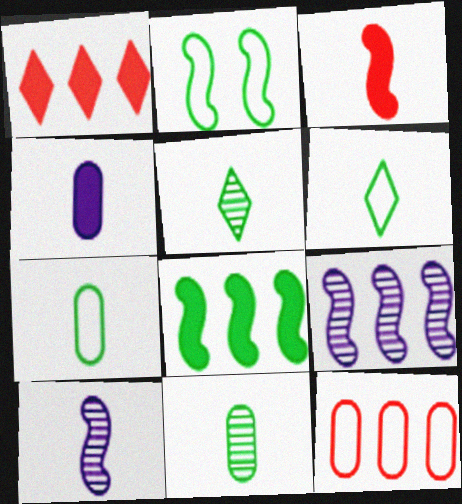[[2, 3, 9]]